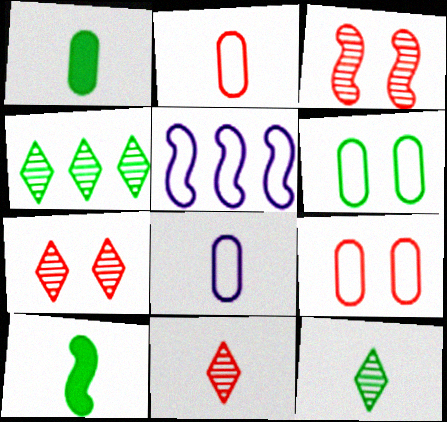[[1, 5, 7], 
[3, 5, 10], 
[4, 6, 10], 
[8, 10, 11]]